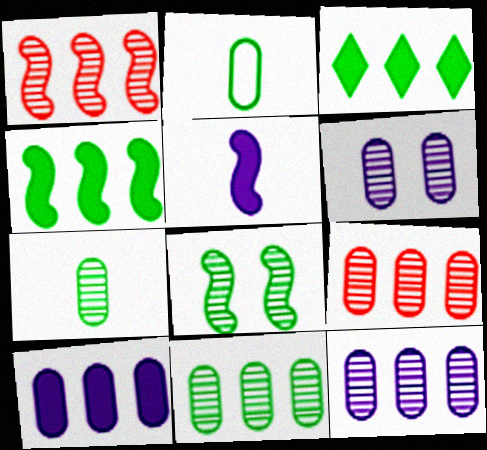[[2, 3, 8], 
[6, 7, 9], 
[9, 11, 12]]